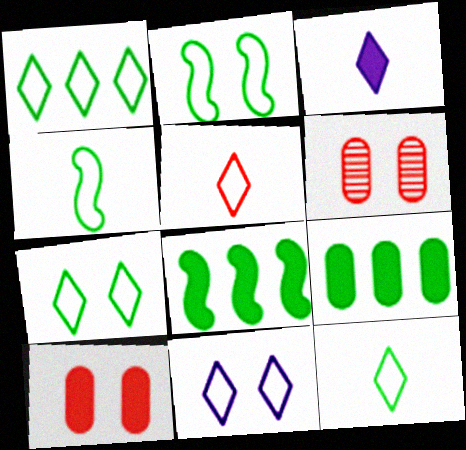[[1, 5, 11], 
[1, 7, 12], 
[3, 8, 10]]